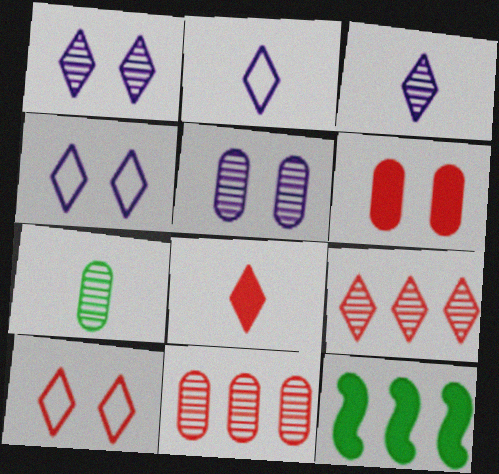[[5, 7, 11], 
[8, 9, 10]]